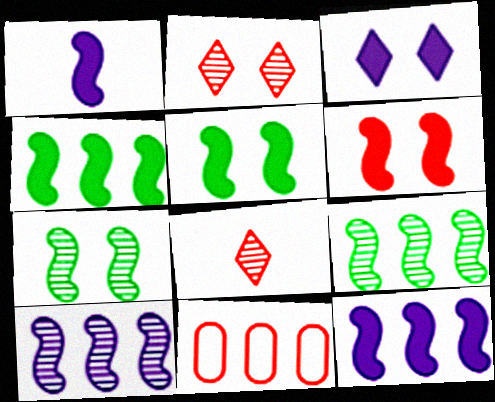[[1, 4, 6], 
[6, 8, 11]]